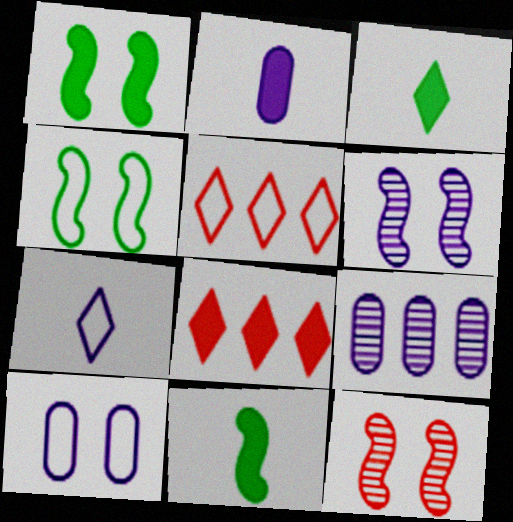[[1, 2, 8], 
[2, 9, 10]]